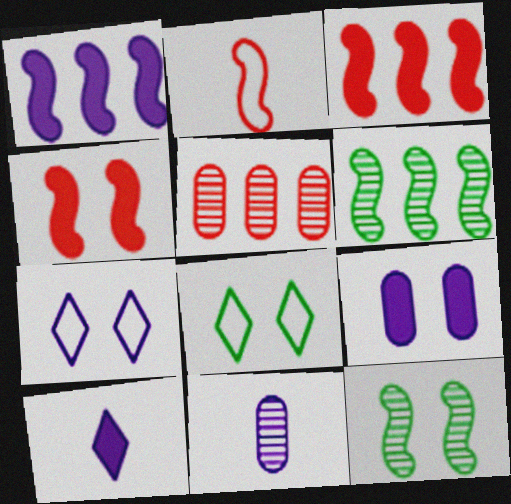[[1, 2, 12], 
[1, 7, 11], 
[1, 9, 10], 
[3, 8, 11]]